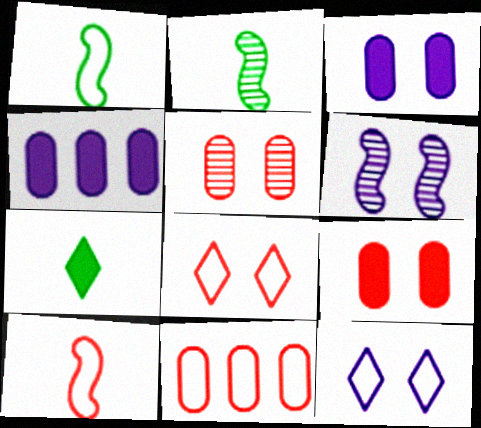[[1, 11, 12], 
[2, 4, 8], 
[3, 6, 12], 
[6, 7, 11], 
[8, 10, 11]]